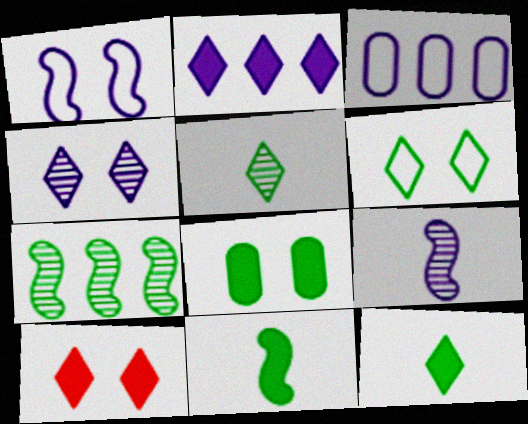[[2, 10, 12], 
[4, 6, 10]]